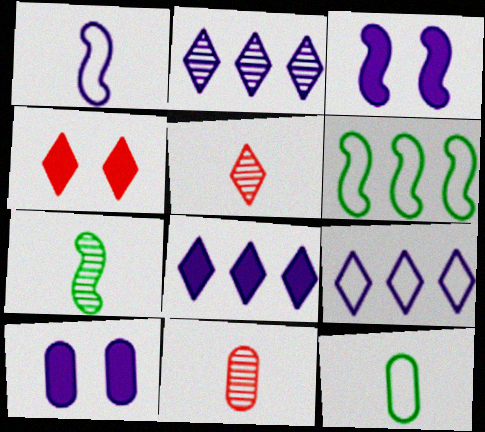[[1, 2, 10], 
[2, 8, 9], 
[5, 6, 10]]